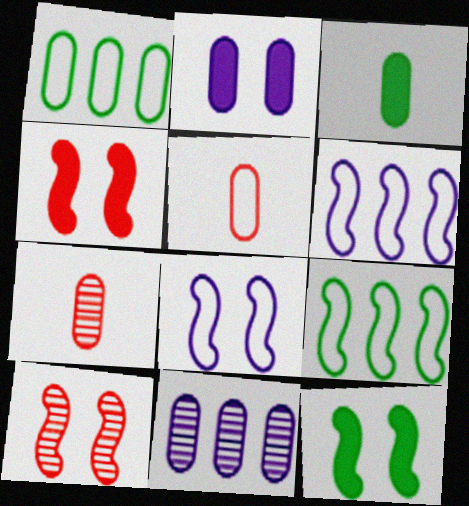[[1, 2, 7], 
[8, 10, 12]]